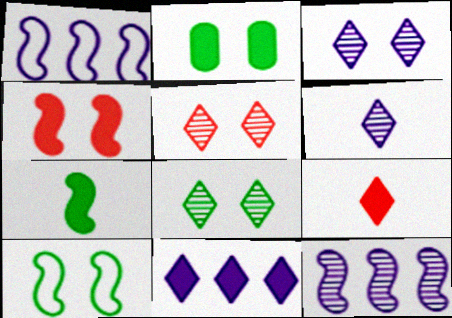[[2, 8, 10], 
[3, 5, 8]]